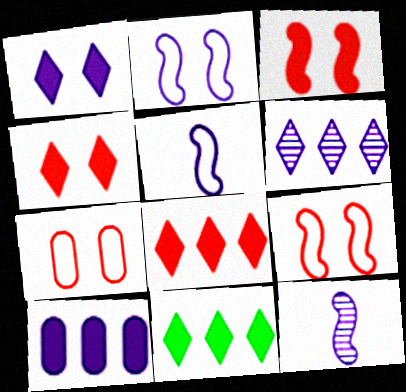[[7, 11, 12]]